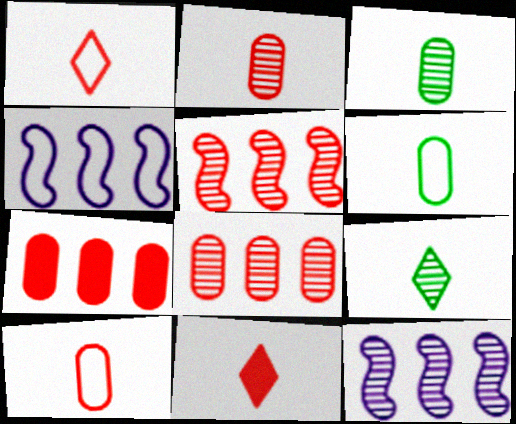[]